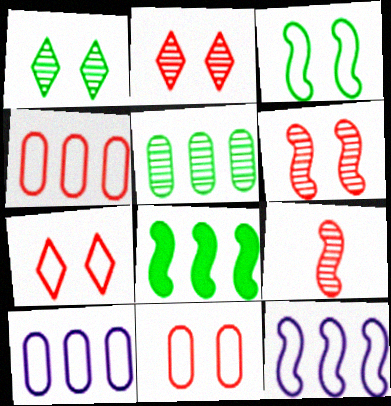[]